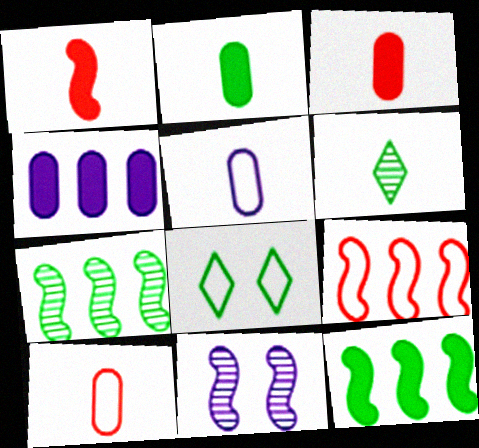[[1, 5, 6], 
[2, 7, 8], 
[5, 8, 9]]